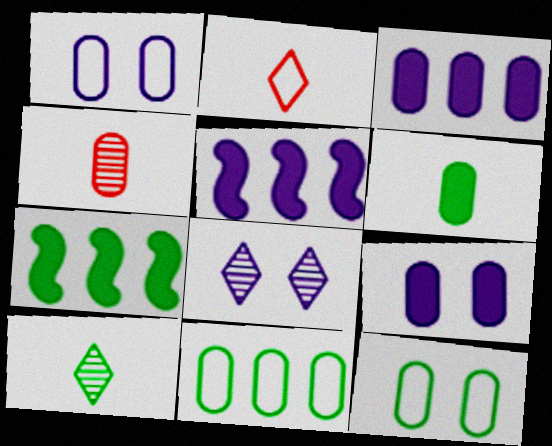[[3, 4, 12], 
[4, 9, 11], 
[7, 10, 12]]